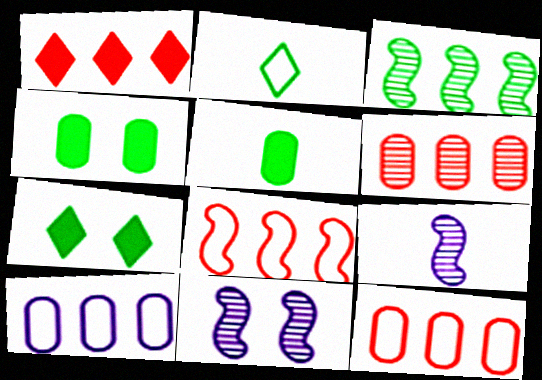[[1, 3, 10], 
[1, 6, 8], 
[2, 3, 4], 
[7, 9, 12]]